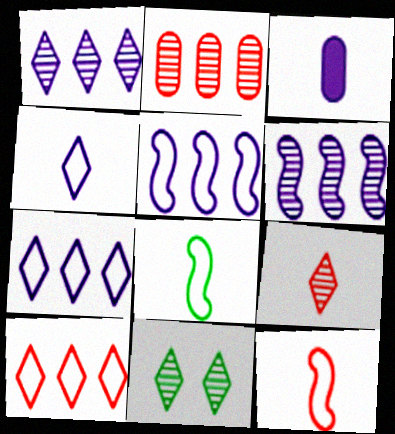[[1, 9, 11], 
[3, 8, 9]]